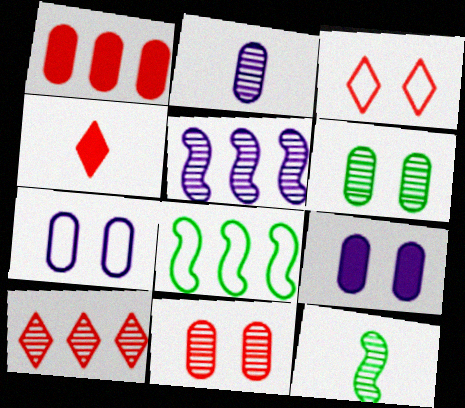[[3, 4, 10]]